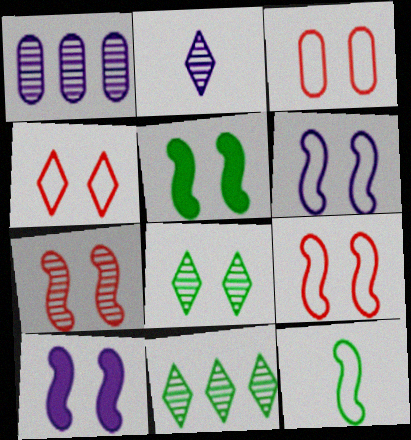[[3, 4, 9], 
[3, 8, 10], 
[5, 6, 7]]